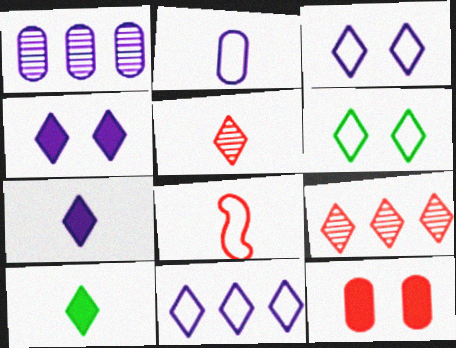[[3, 9, 10], 
[6, 7, 9], 
[8, 9, 12]]